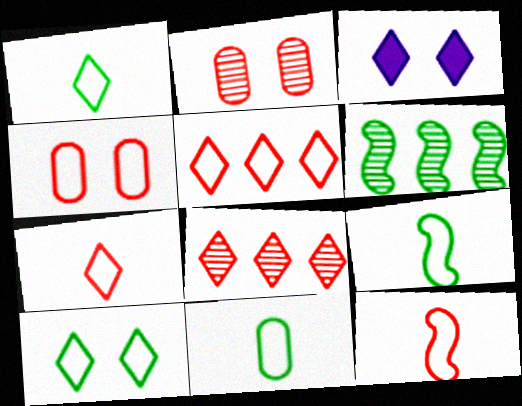[[1, 3, 8], 
[1, 9, 11], 
[4, 5, 12]]